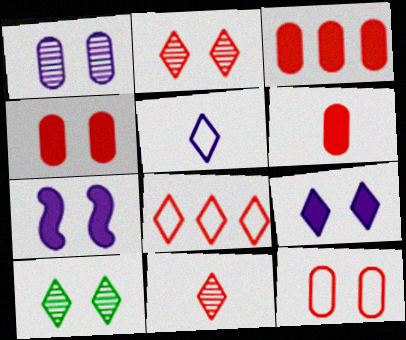[[3, 4, 6], 
[7, 10, 12]]